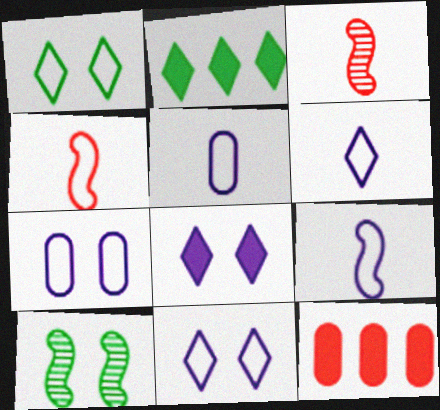[[2, 3, 7], 
[5, 6, 9], 
[6, 10, 12]]